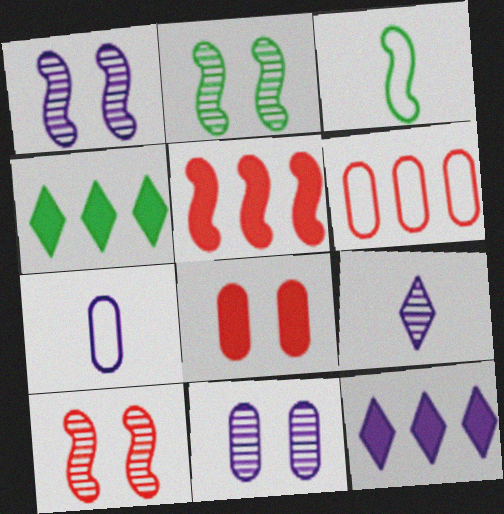[[1, 2, 10], 
[1, 3, 5], 
[1, 7, 12], 
[4, 7, 10]]